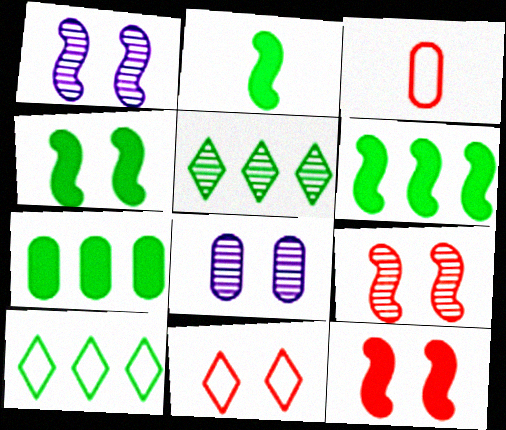[[2, 4, 6], 
[3, 7, 8], 
[4, 8, 11]]